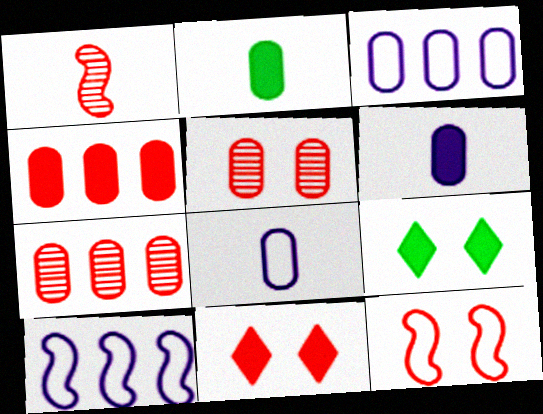[[1, 3, 9], 
[2, 3, 5], 
[5, 11, 12]]